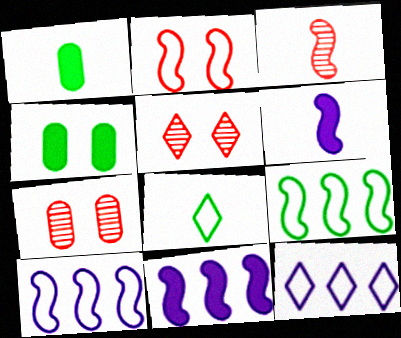[[1, 5, 10], 
[3, 4, 12], 
[7, 8, 11]]